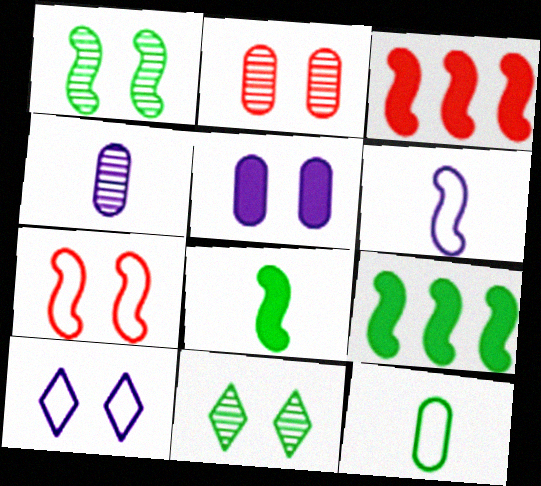[[1, 3, 6], 
[5, 7, 11], 
[9, 11, 12]]